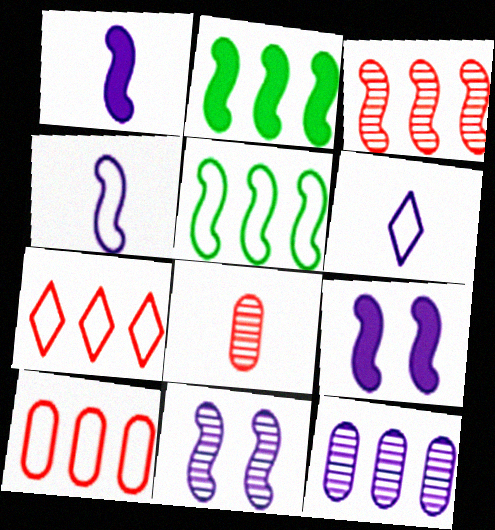[[2, 7, 12], 
[6, 9, 12]]